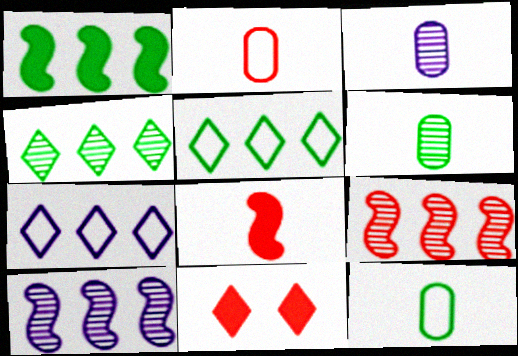[[2, 9, 11], 
[10, 11, 12]]